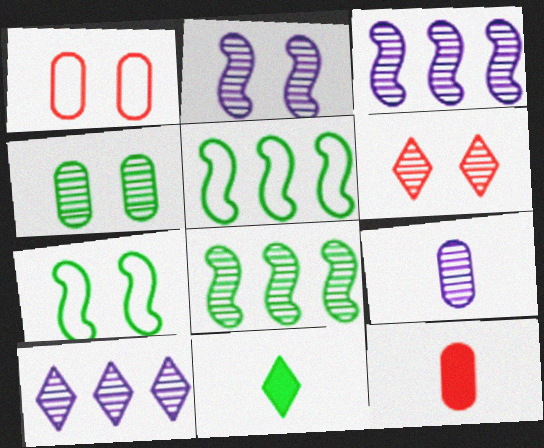[[1, 3, 11], 
[2, 4, 6], 
[2, 9, 10], 
[4, 5, 11], 
[6, 8, 9], 
[7, 10, 12]]